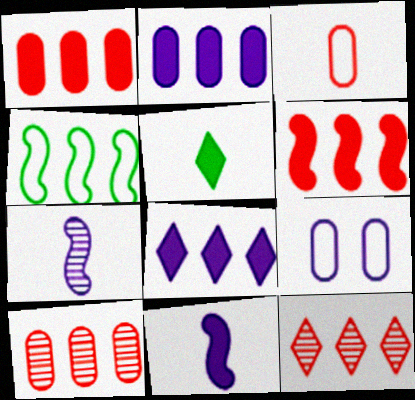[[2, 4, 12], 
[3, 5, 7], 
[4, 8, 10], 
[7, 8, 9]]